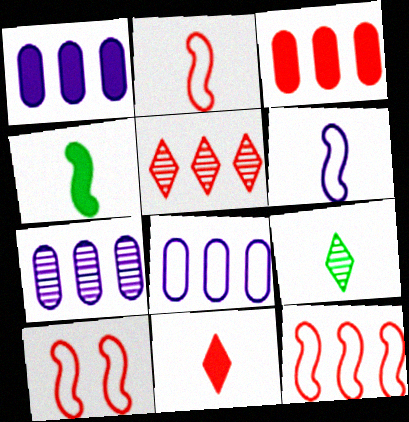[[1, 7, 8], 
[1, 9, 10], 
[2, 10, 12], 
[3, 5, 12]]